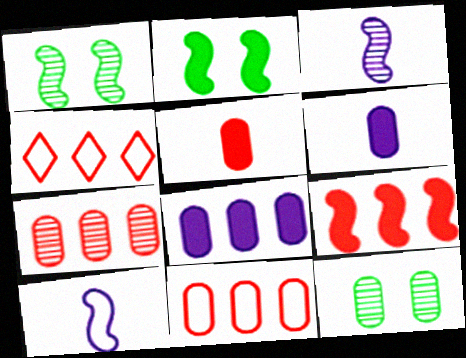[[1, 4, 6], 
[1, 9, 10], 
[4, 7, 9], 
[6, 11, 12]]